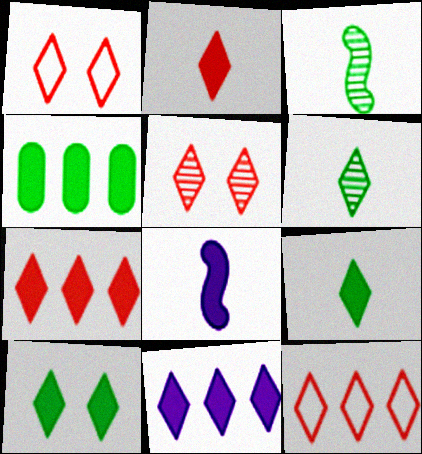[[1, 6, 11], 
[2, 5, 12], 
[2, 10, 11]]